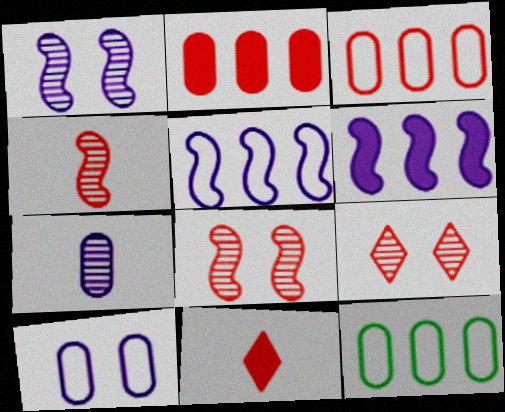[[1, 11, 12], 
[3, 8, 11]]